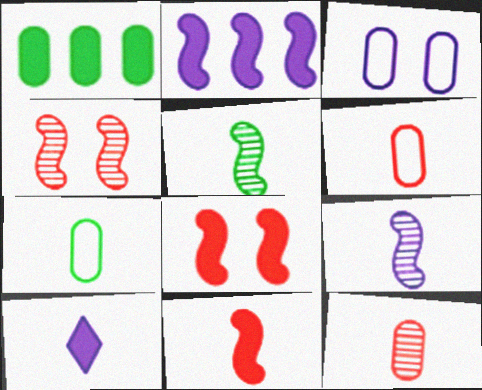[[1, 3, 12], 
[1, 8, 10], 
[5, 6, 10]]